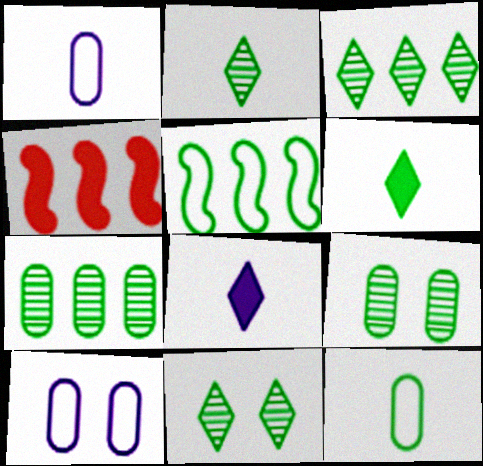[[1, 4, 11], 
[2, 3, 11], 
[2, 4, 10], 
[5, 6, 9]]